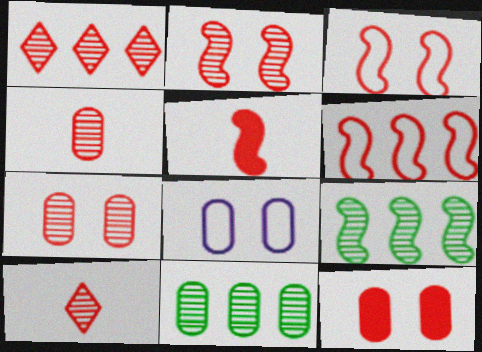[[1, 2, 4], 
[2, 5, 6], 
[6, 10, 12]]